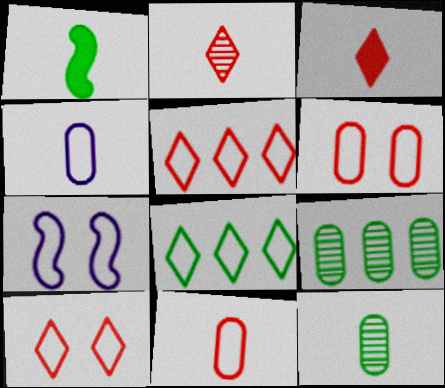[[1, 2, 4], 
[3, 7, 9], 
[7, 8, 11]]